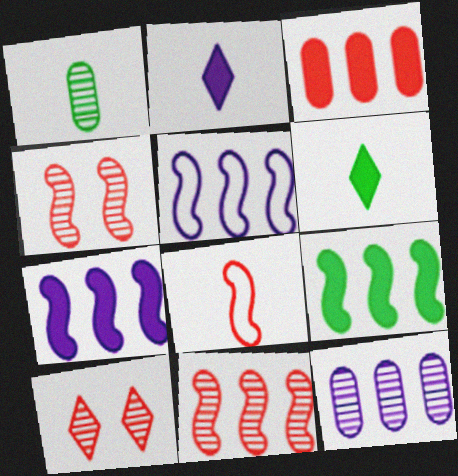[[1, 2, 8], 
[3, 8, 10], 
[5, 9, 11]]